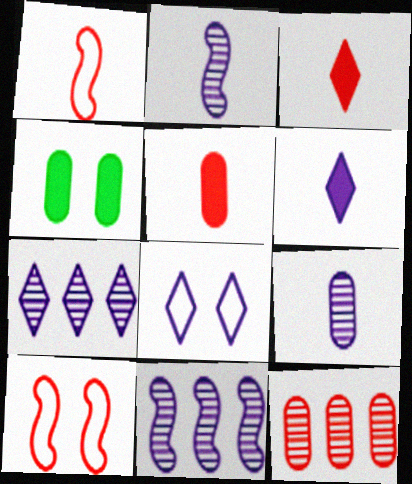[[1, 4, 7], 
[3, 10, 12], 
[6, 7, 8]]